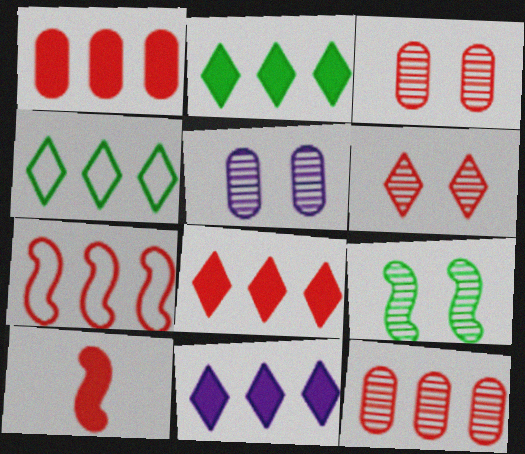[[2, 8, 11], 
[4, 5, 10], 
[5, 6, 9], 
[7, 8, 12]]